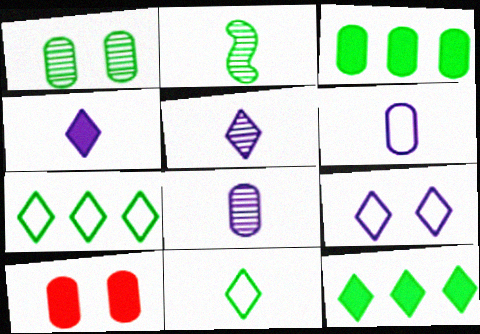[]